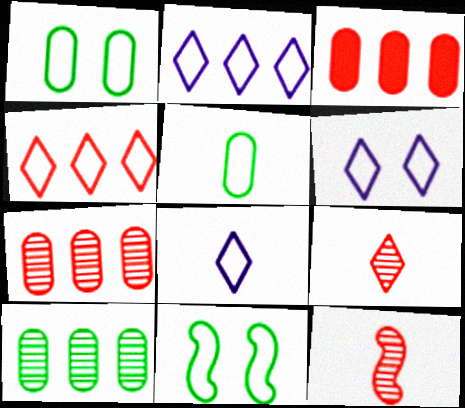[[2, 6, 8]]